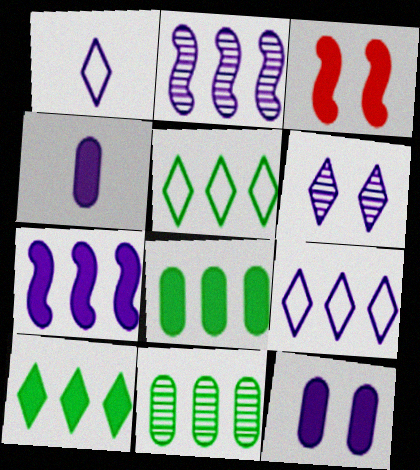[[1, 2, 12], 
[1, 3, 11], 
[3, 4, 10]]